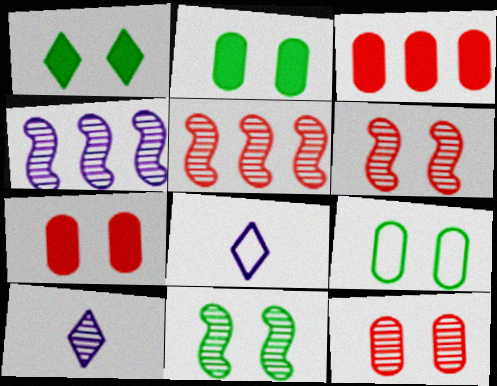[[1, 9, 11], 
[2, 5, 8], 
[3, 8, 11]]